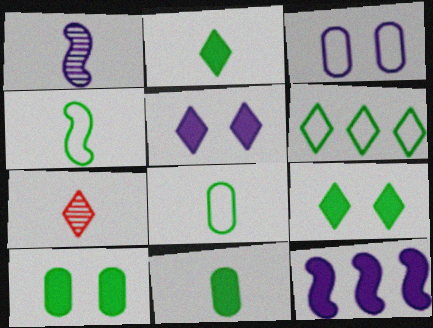[[5, 6, 7]]